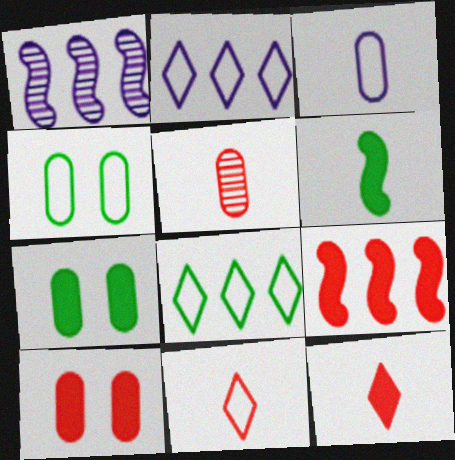[[1, 4, 12], 
[1, 7, 11], 
[9, 10, 12]]